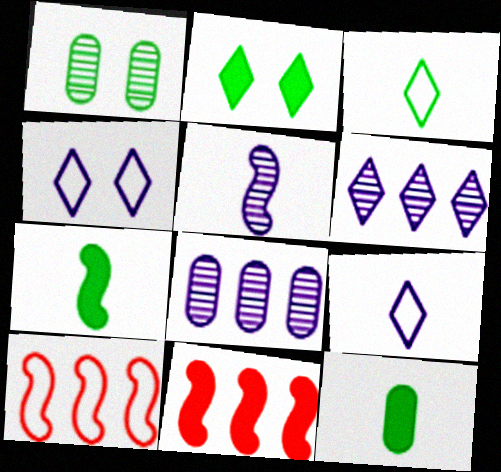[[1, 9, 11]]